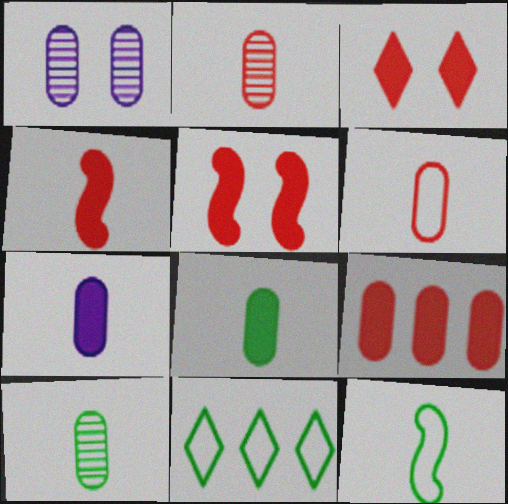[[1, 4, 11], 
[3, 4, 9], 
[6, 7, 10]]